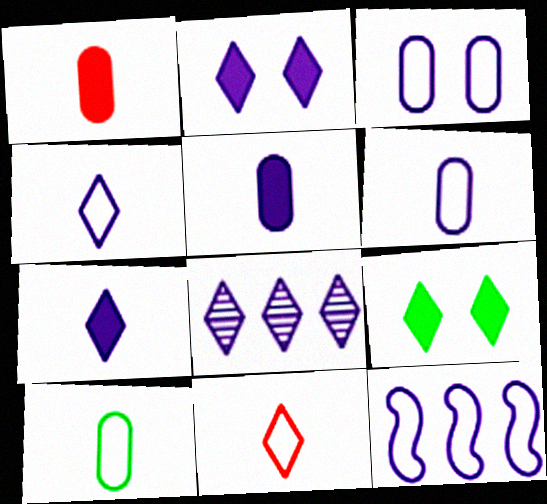[[2, 4, 8], 
[3, 4, 12], 
[8, 9, 11]]